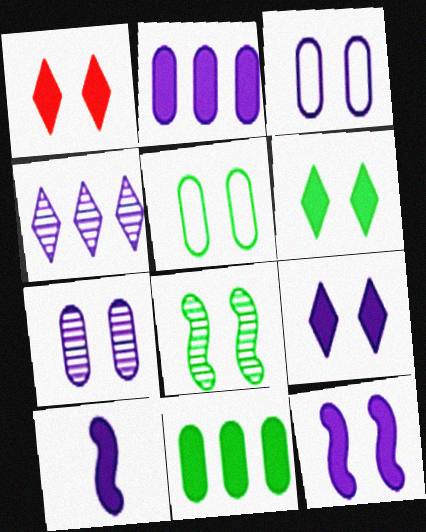[[1, 3, 8], 
[1, 6, 9], 
[1, 10, 11], 
[2, 9, 10], 
[3, 4, 10], 
[5, 6, 8]]